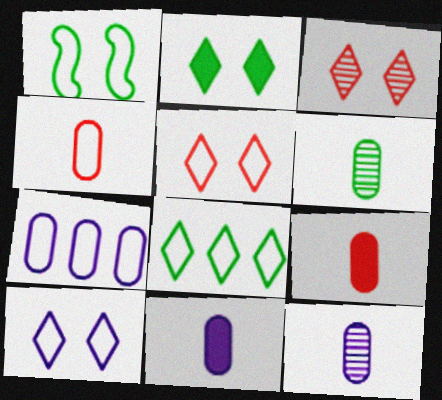[[2, 3, 10], 
[4, 6, 11]]